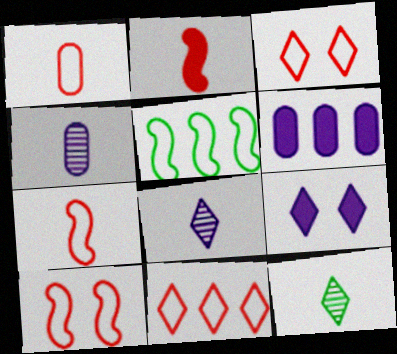[[1, 10, 11], 
[6, 10, 12], 
[9, 11, 12]]